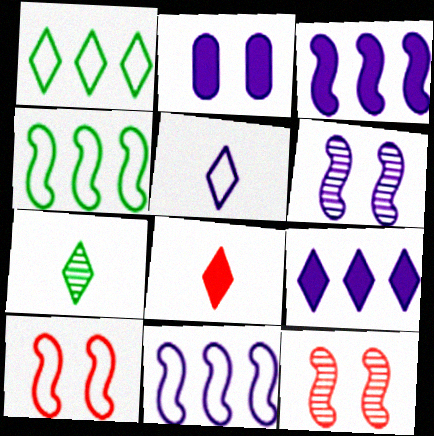[[5, 7, 8]]